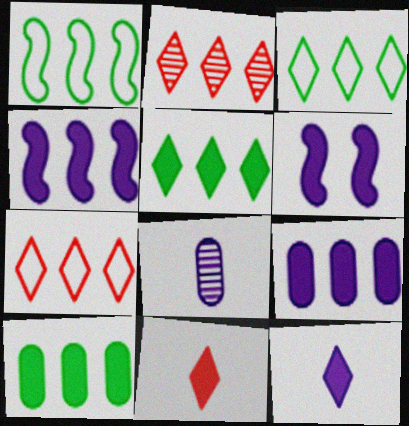[[1, 2, 9], 
[6, 9, 12], 
[6, 10, 11]]